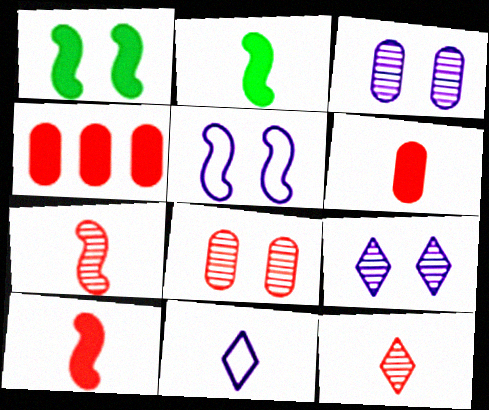[]